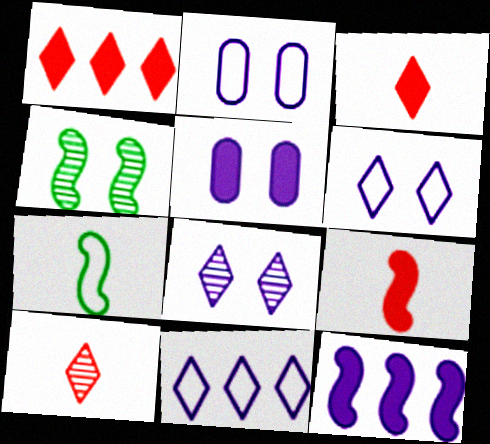[]